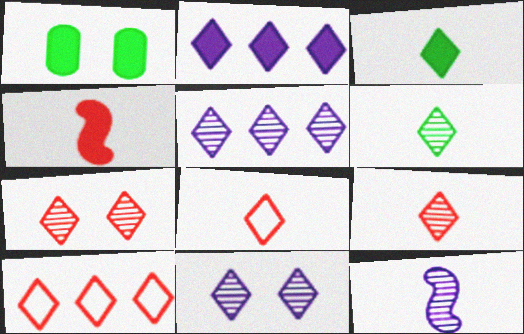[[1, 2, 4], 
[1, 10, 12], 
[3, 10, 11], 
[5, 6, 7]]